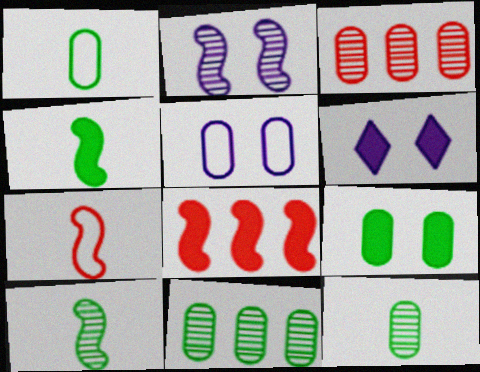[[1, 9, 11], 
[2, 5, 6], 
[6, 7, 11]]